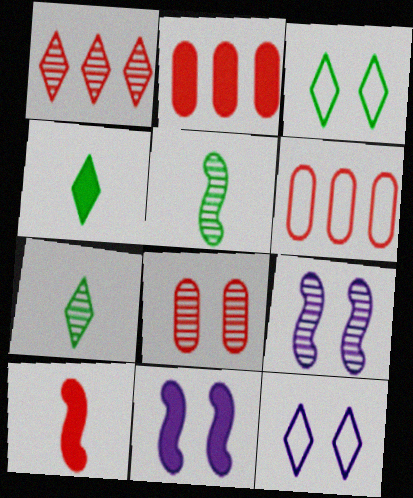[[1, 4, 12], 
[2, 4, 11], 
[2, 5, 12], 
[3, 8, 11], 
[4, 6, 9], 
[6, 7, 11]]